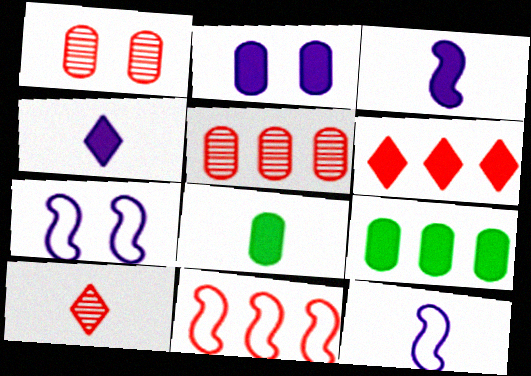[[5, 6, 11], 
[7, 9, 10], 
[8, 10, 12]]